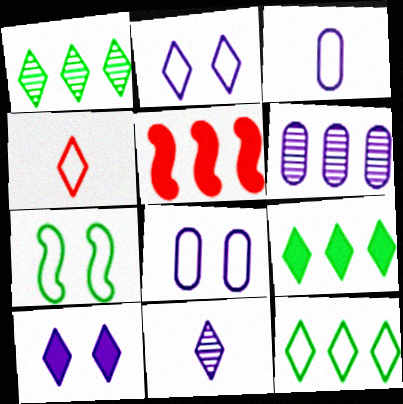[[1, 4, 10], 
[1, 9, 12], 
[2, 4, 12], 
[5, 6, 12]]